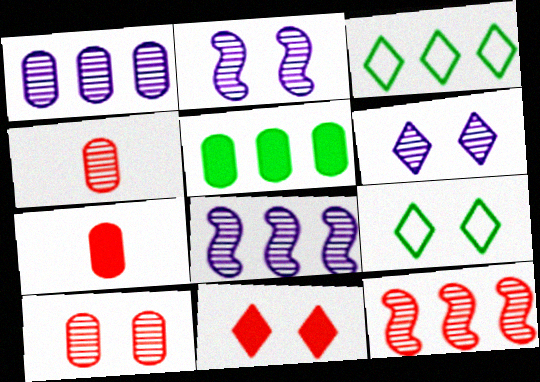[[2, 3, 7], 
[6, 9, 11], 
[7, 8, 9]]